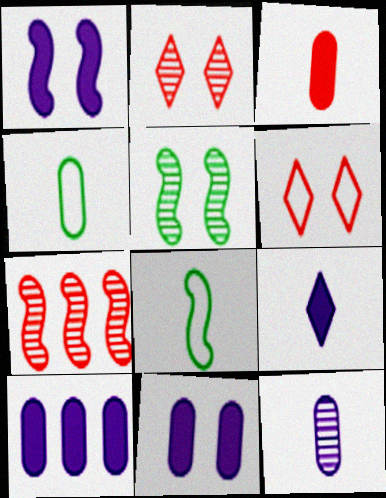[[1, 7, 8], 
[1, 9, 10], 
[2, 8, 10], 
[3, 4, 12], 
[3, 6, 7], 
[5, 6, 11]]